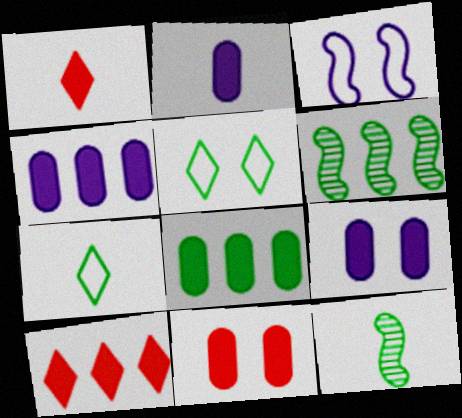[[2, 4, 9], 
[2, 8, 11], 
[5, 8, 12]]